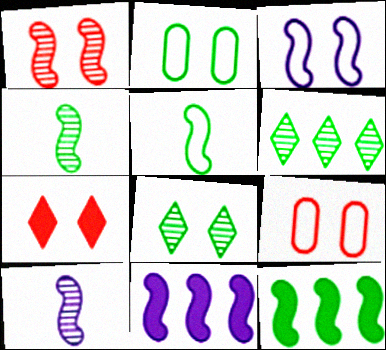[[1, 5, 11], 
[1, 7, 9], 
[3, 10, 11]]